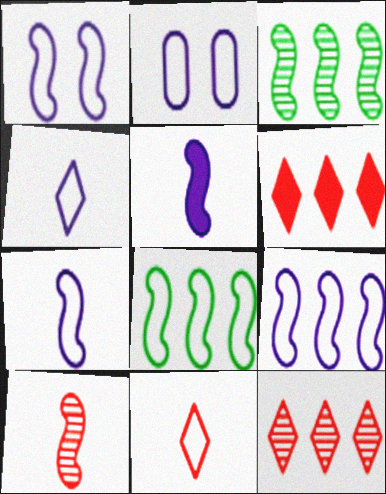[[1, 7, 9], 
[2, 4, 9], 
[2, 8, 11]]